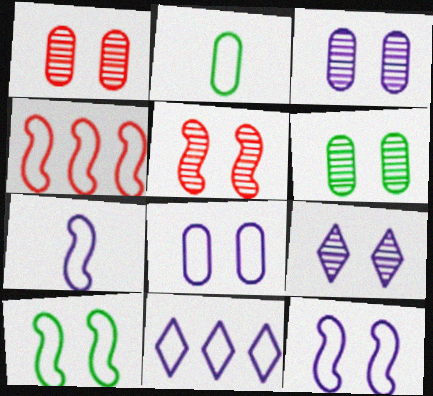[[1, 3, 6], 
[4, 7, 10], 
[5, 6, 9], 
[7, 8, 11]]